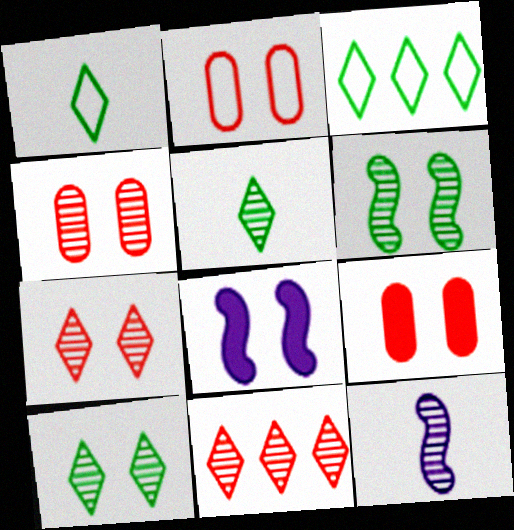[[2, 4, 9], 
[2, 8, 10], 
[3, 9, 12]]